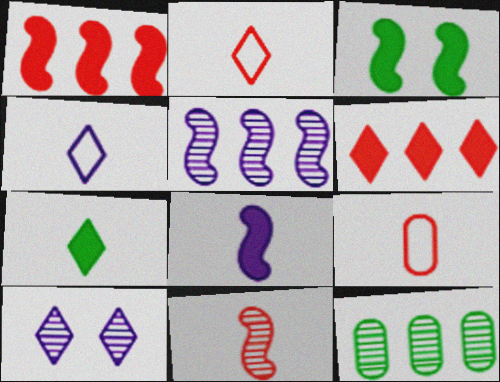[[1, 3, 8], 
[10, 11, 12]]